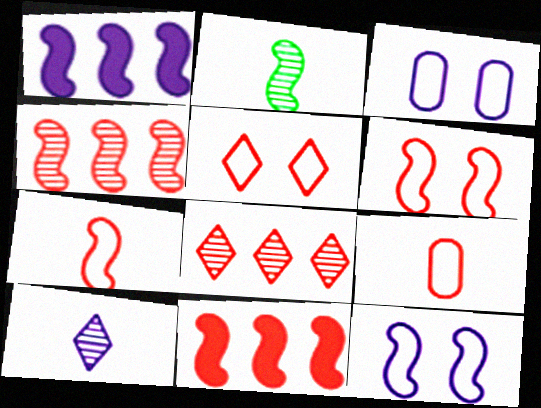[[1, 2, 6], 
[1, 3, 10], 
[2, 11, 12]]